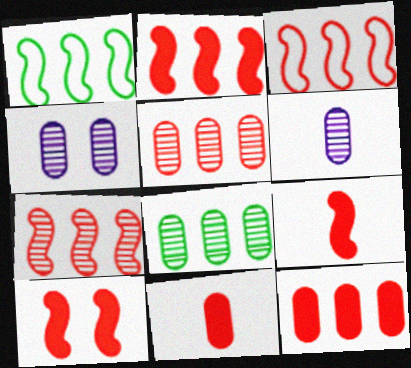[[2, 3, 7], 
[2, 9, 10]]